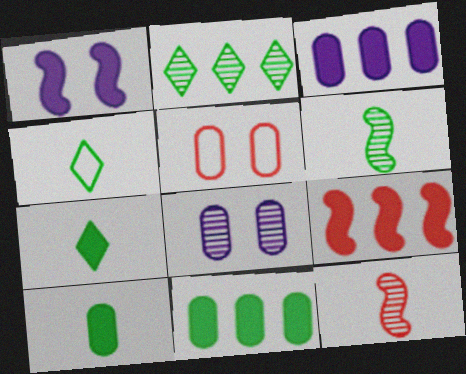[[2, 8, 12], 
[4, 6, 10], 
[4, 8, 9]]